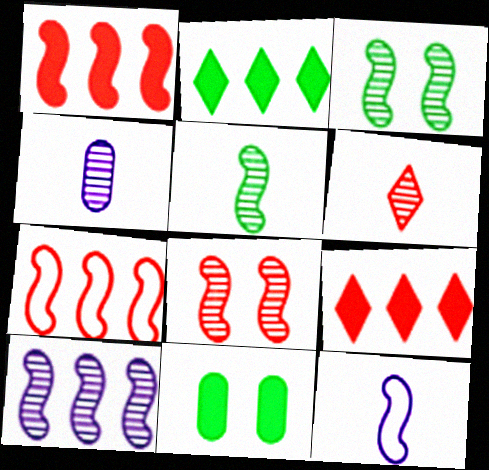[[1, 3, 12], 
[4, 5, 6], 
[5, 8, 10]]